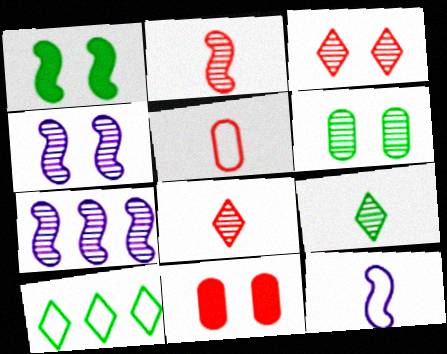[[3, 4, 6], 
[6, 7, 8]]